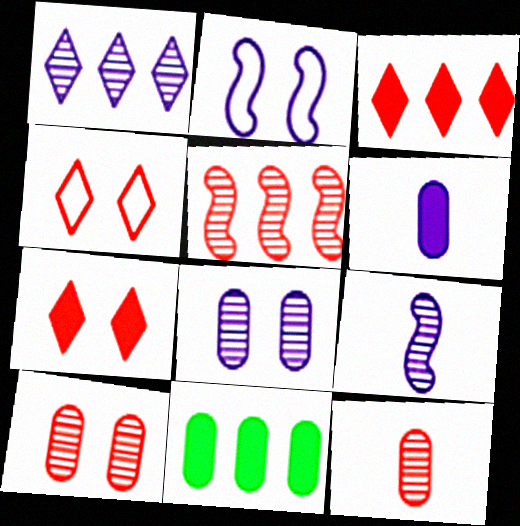[[1, 2, 6], 
[1, 8, 9], 
[4, 9, 11]]